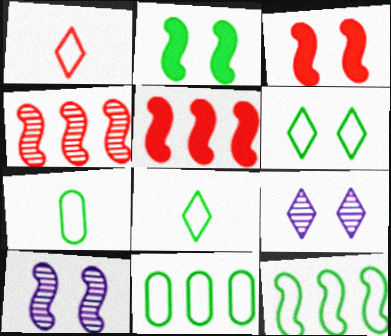[[5, 7, 9], 
[6, 7, 12]]